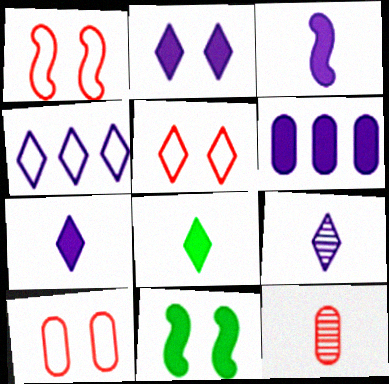[[1, 5, 10], 
[2, 3, 6], 
[2, 4, 9], 
[4, 11, 12]]